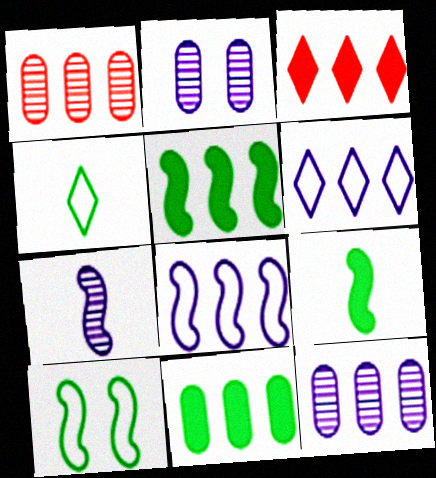[[1, 5, 6]]